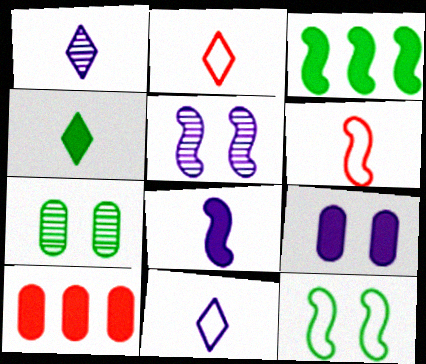[[1, 2, 4], 
[1, 10, 12], 
[3, 5, 6]]